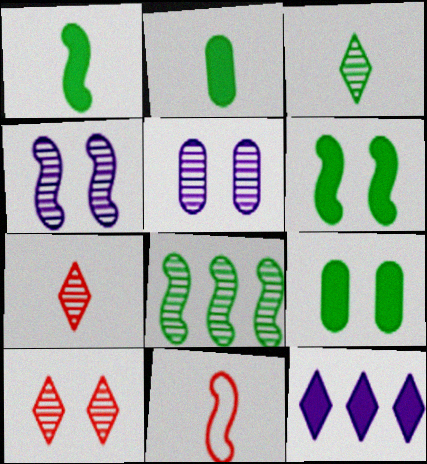[[5, 7, 8]]